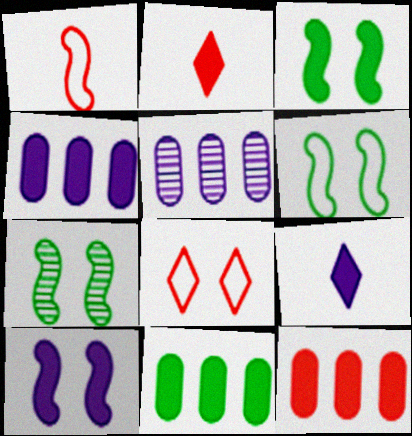[[2, 3, 4], 
[2, 5, 6], 
[2, 10, 11], 
[3, 6, 7], 
[3, 9, 12], 
[4, 9, 10], 
[4, 11, 12]]